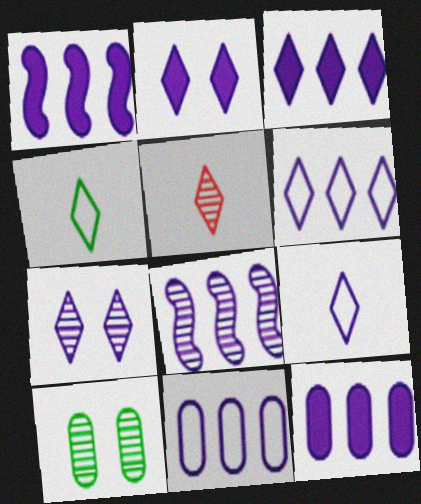[[1, 3, 12], 
[3, 7, 9], 
[3, 8, 11], 
[5, 8, 10], 
[6, 8, 12]]